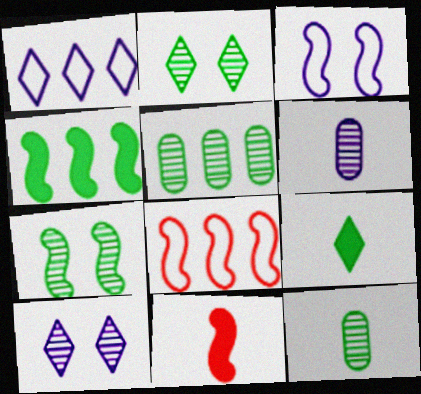[]